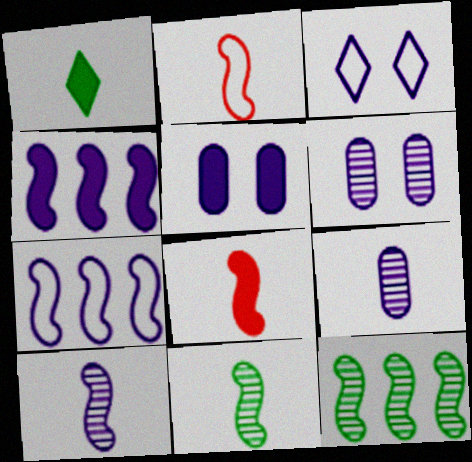[[1, 2, 9], 
[3, 4, 9]]